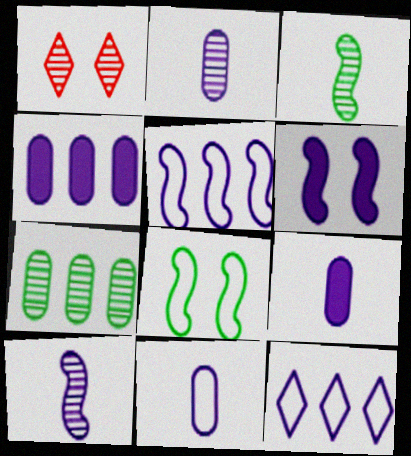[[1, 7, 10], 
[2, 6, 12], 
[2, 9, 11], 
[5, 6, 10]]